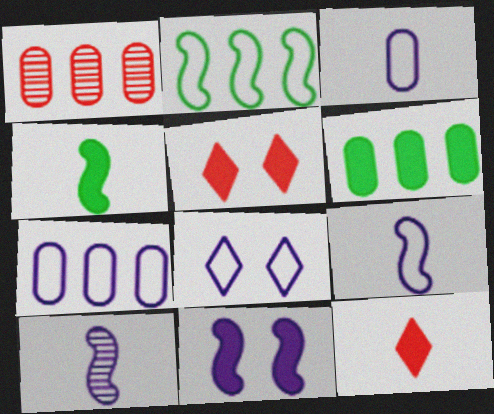[[1, 4, 8], 
[1, 6, 7], 
[6, 11, 12], 
[7, 8, 9]]